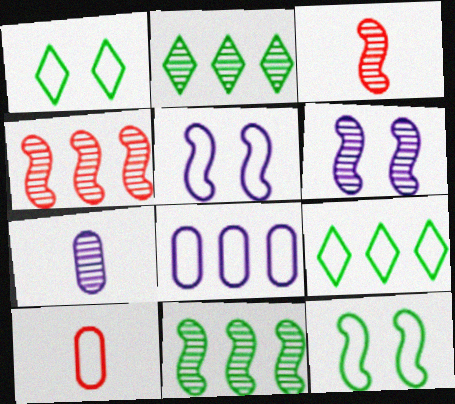[[3, 6, 11], 
[5, 9, 10]]